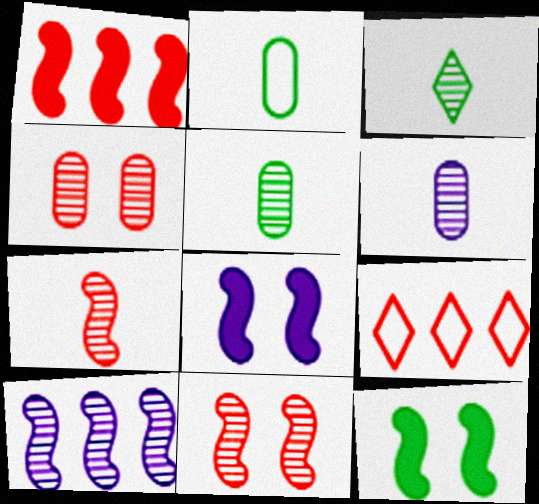[[3, 4, 10], 
[3, 6, 7], 
[5, 8, 9], 
[6, 9, 12]]